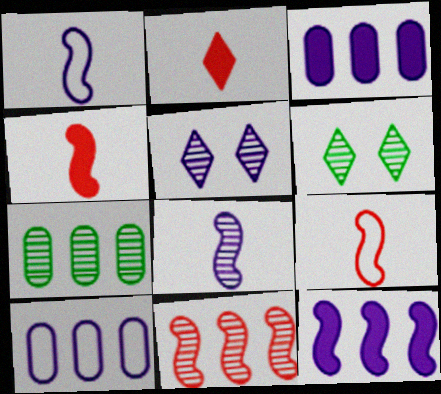[[1, 3, 5], 
[3, 6, 9], 
[4, 6, 10]]